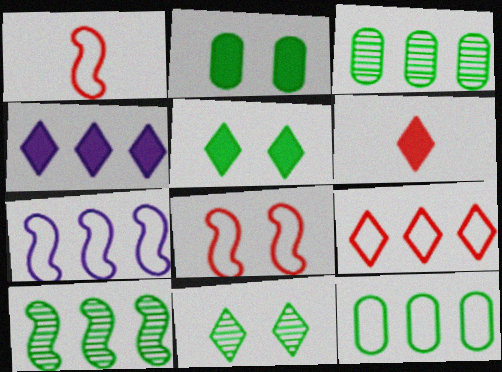[[4, 5, 6], 
[7, 9, 12]]